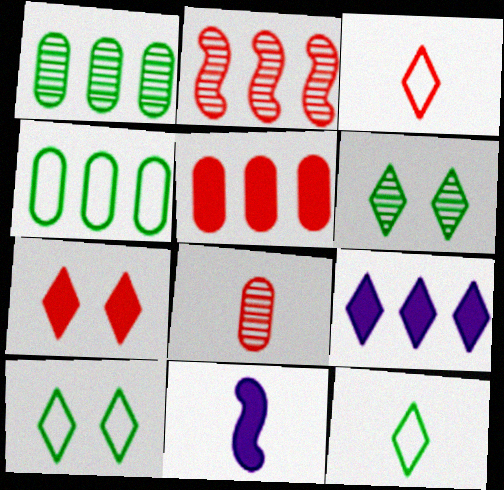[[2, 4, 9], 
[3, 6, 9], 
[8, 11, 12]]